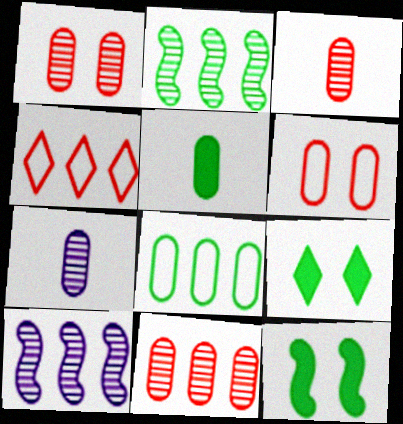[[1, 3, 11], 
[4, 7, 12]]